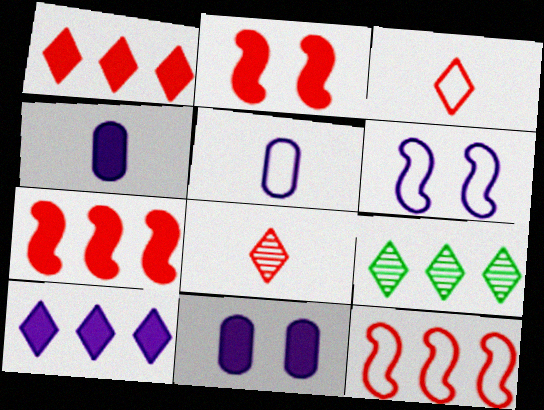[[2, 5, 9]]